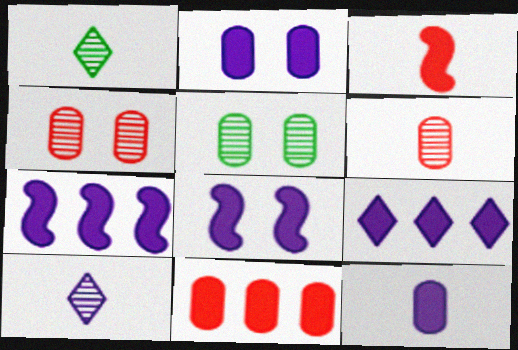[[8, 9, 12]]